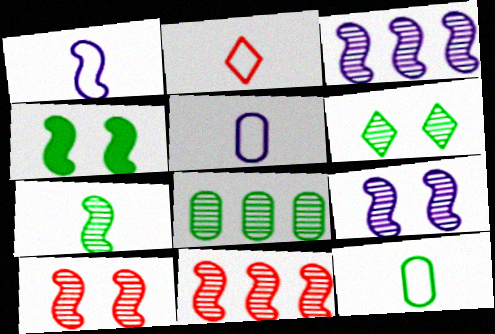[[1, 2, 12], 
[1, 4, 11], 
[3, 7, 10], 
[6, 7, 8], 
[7, 9, 11]]